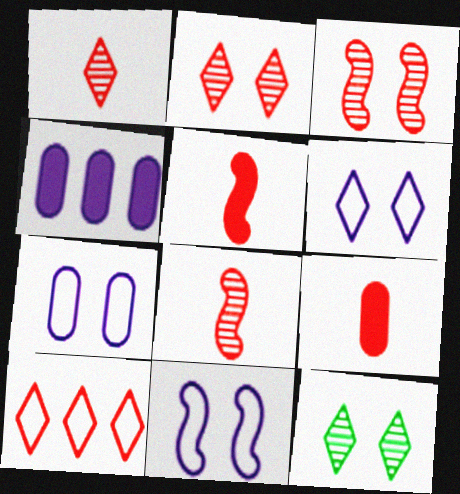[[3, 9, 10], 
[6, 7, 11]]